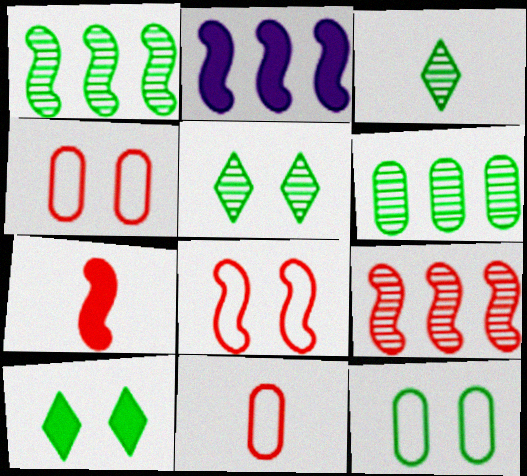[[2, 3, 4], 
[2, 5, 11], 
[7, 8, 9]]